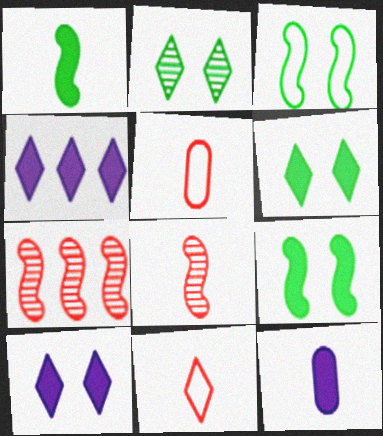[[2, 4, 11]]